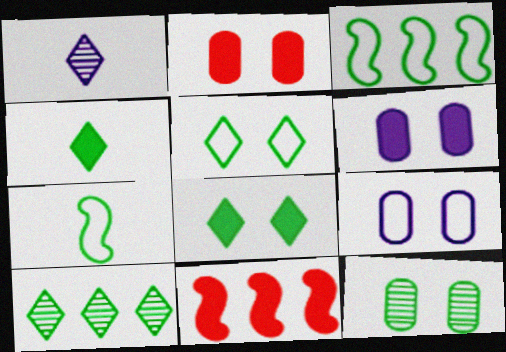[[1, 2, 3], 
[2, 9, 12], 
[3, 4, 12], 
[4, 5, 10], 
[4, 6, 11]]